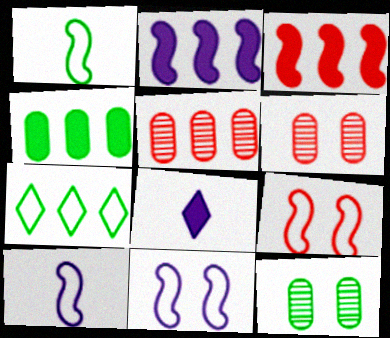[[2, 5, 7]]